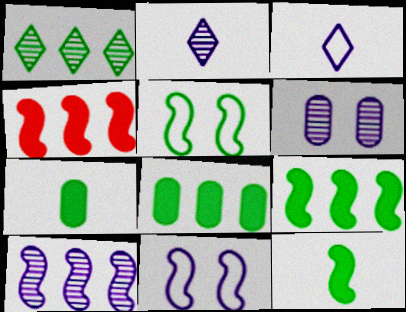[[1, 5, 7], 
[2, 6, 10]]